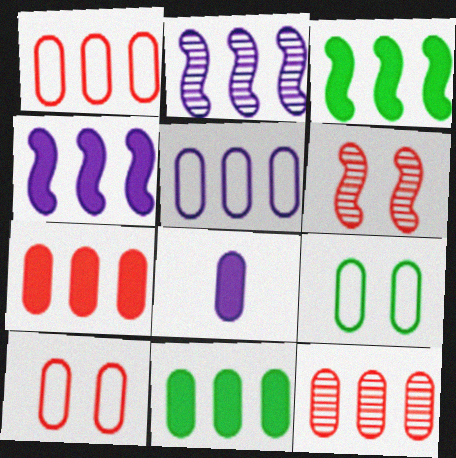[[1, 7, 12], 
[5, 11, 12], 
[8, 9, 12]]